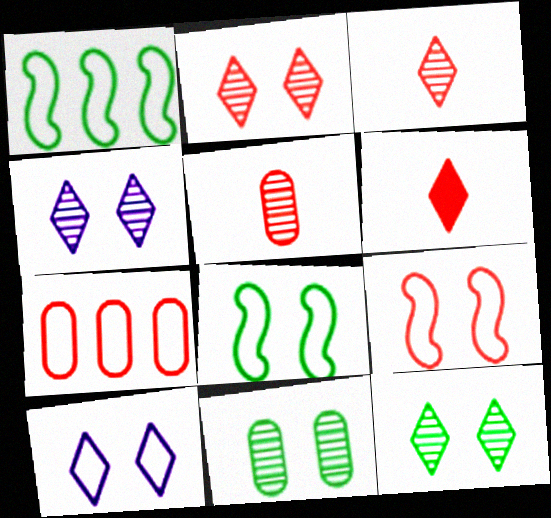[[2, 4, 12]]